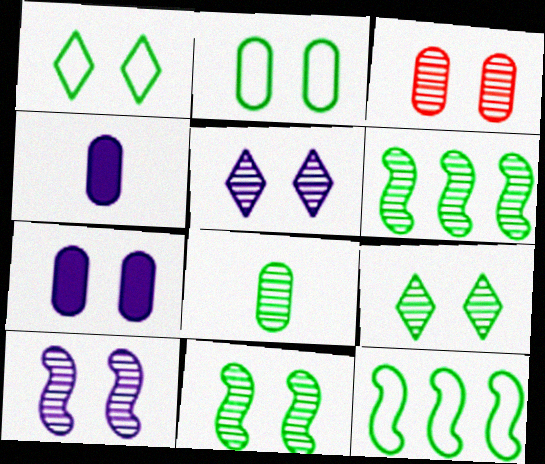[[2, 3, 7], 
[3, 5, 11], 
[3, 9, 10], 
[6, 8, 9]]